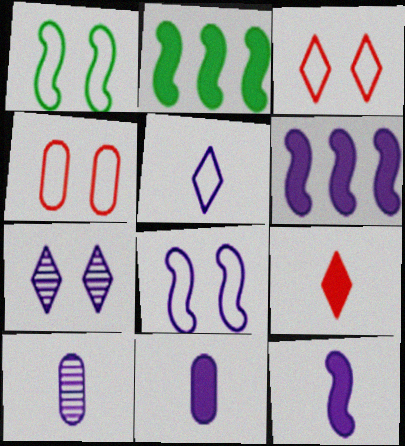[[2, 3, 10], 
[5, 10, 12]]